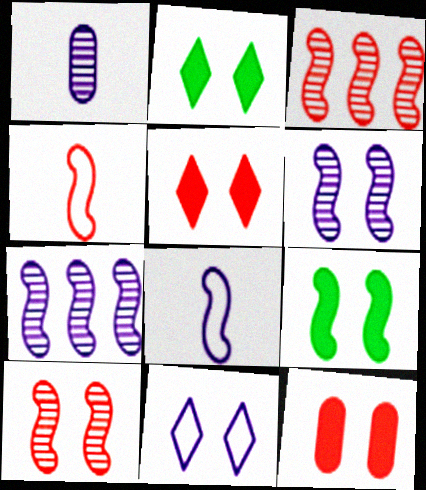[[3, 8, 9], 
[4, 7, 9]]